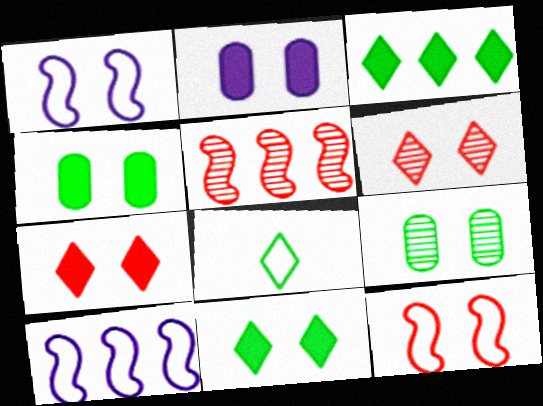[[1, 4, 6], 
[1, 7, 9], 
[2, 5, 8]]